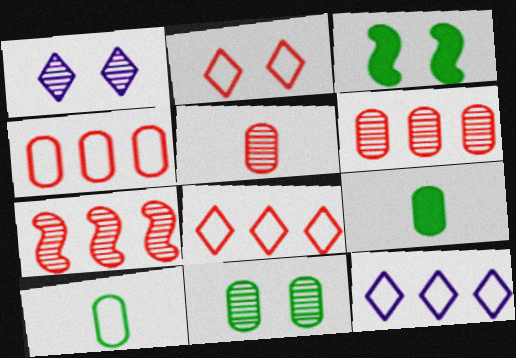[[3, 5, 12]]